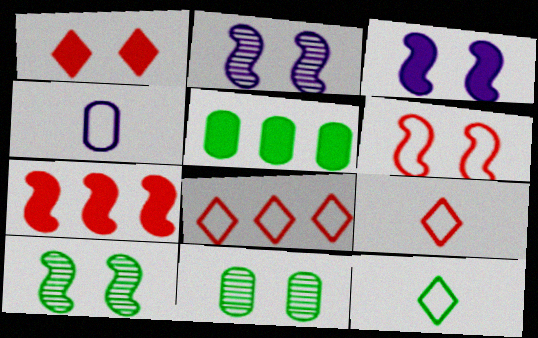[[2, 5, 9], 
[3, 6, 10], 
[5, 10, 12]]